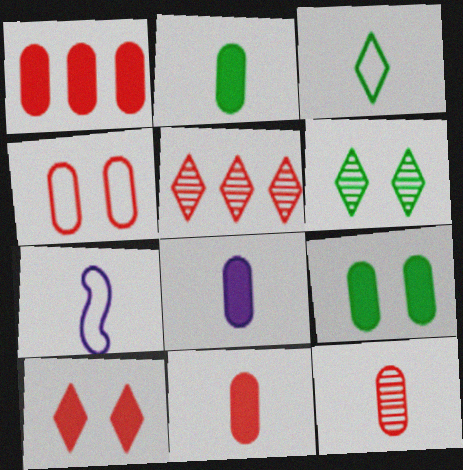[[1, 4, 12], 
[1, 6, 7], 
[1, 8, 9], 
[2, 8, 11], 
[5, 7, 9]]